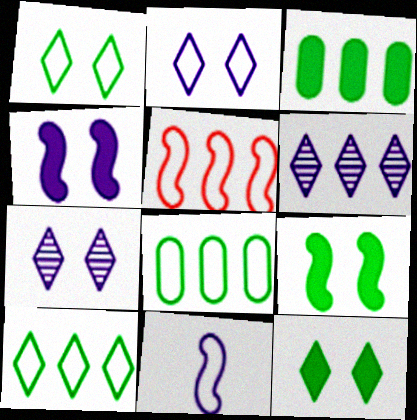[[3, 5, 6]]